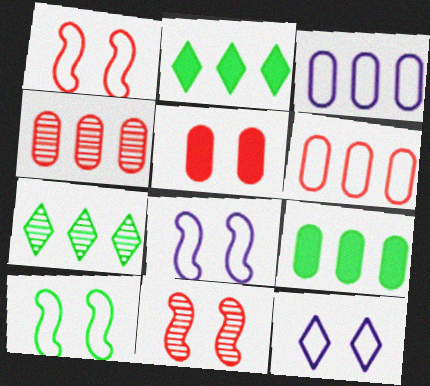[[1, 8, 10], 
[3, 4, 9]]